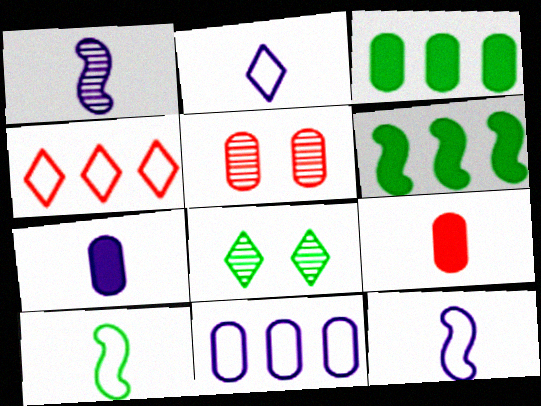[[1, 2, 7], 
[2, 5, 6], 
[3, 8, 10]]